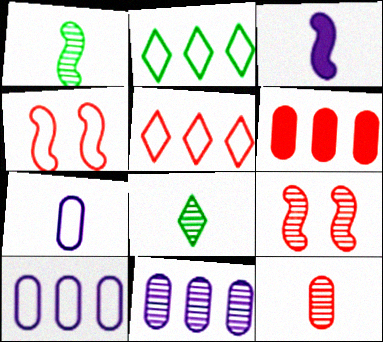[[2, 4, 7], 
[8, 9, 11]]